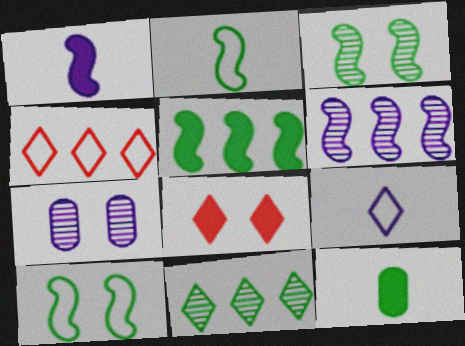[[2, 3, 5], 
[7, 8, 10], 
[8, 9, 11], 
[10, 11, 12]]